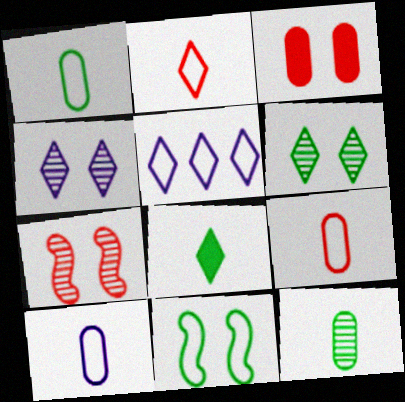[[1, 9, 10], 
[3, 4, 11], 
[5, 9, 11]]